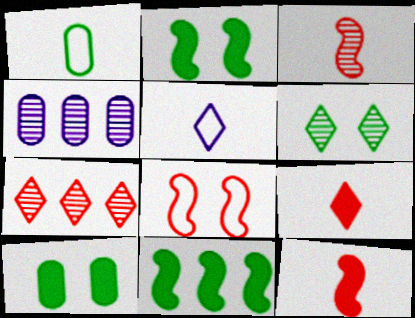[[1, 6, 11], 
[3, 4, 6]]